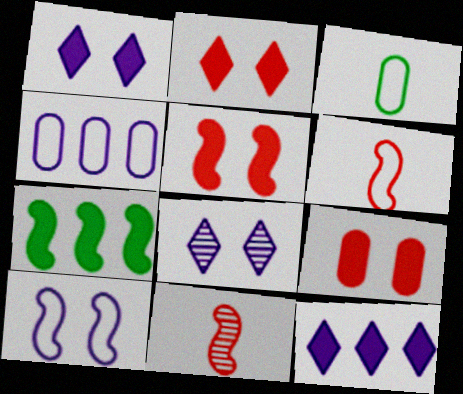[[2, 5, 9], 
[7, 10, 11]]